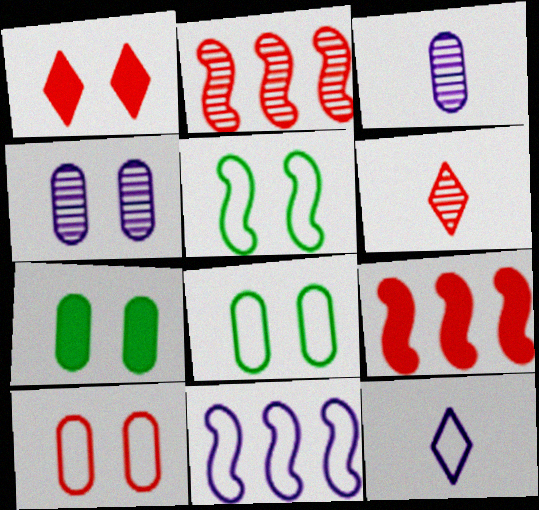[[1, 4, 5], 
[2, 7, 12], 
[4, 7, 10], 
[6, 7, 11], 
[6, 9, 10]]